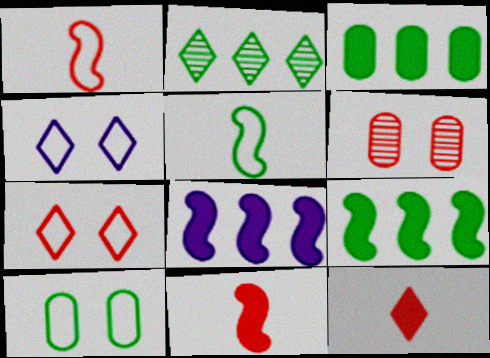[[2, 4, 12]]